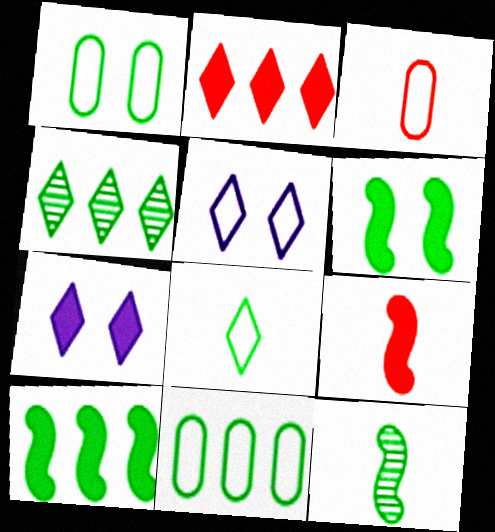[[4, 10, 11]]